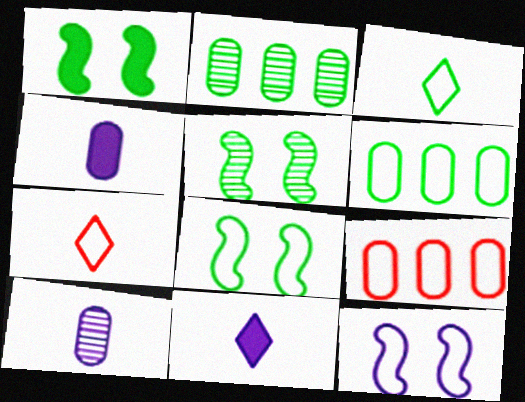[[1, 2, 3], 
[1, 5, 8], 
[3, 6, 8], 
[3, 9, 12], 
[5, 9, 11], 
[6, 7, 12]]